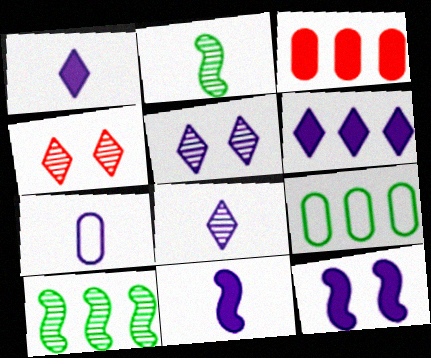[[4, 9, 11], 
[7, 8, 11]]